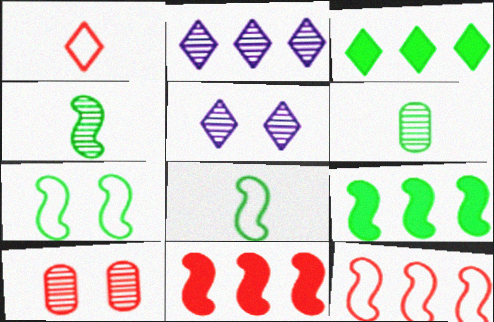[[1, 3, 5], 
[1, 10, 11], 
[2, 4, 10], 
[3, 6, 7], 
[4, 7, 9]]